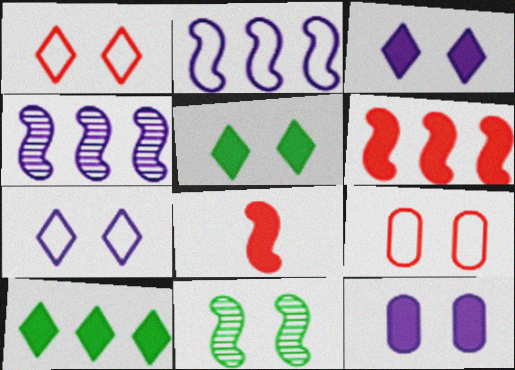[[1, 11, 12], 
[2, 8, 11], 
[3, 9, 11], 
[8, 10, 12]]